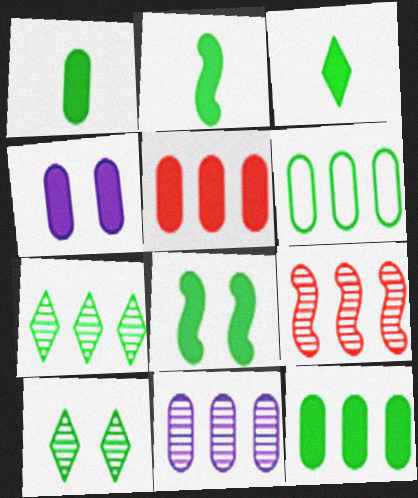[[1, 2, 3], 
[1, 4, 5], 
[2, 6, 10], 
[3, 8, 12], 
[5, 6, 11], 
[7, 9, 11]]